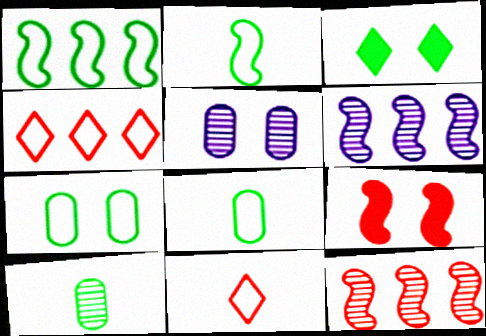[[1, 3, 10], 
[2, 6, 9]]